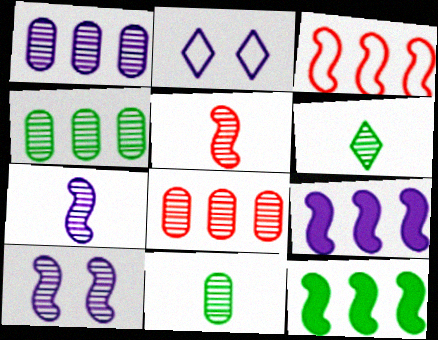[[1, 4, 8], 
[6, 8, 10]]